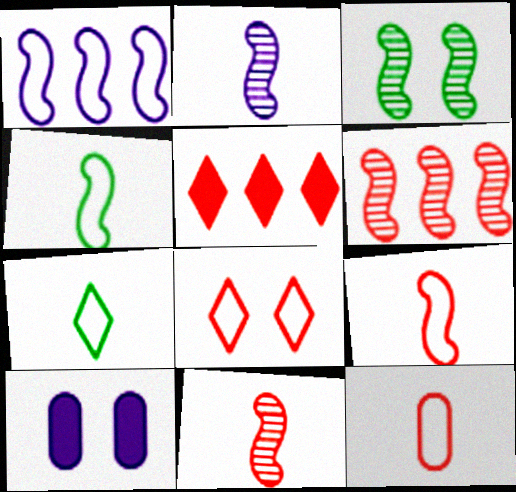[[2, 3, 6], 
[3, 8, 10], 
[6, 7, 10]]